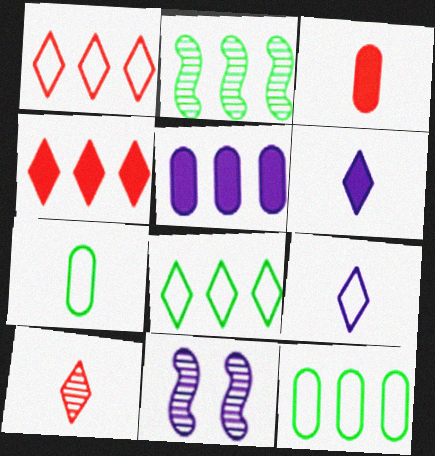[[1, 2, 5], 
[3, 8, 11], 
[4, 7, 11], 
[5, 9, 11]]